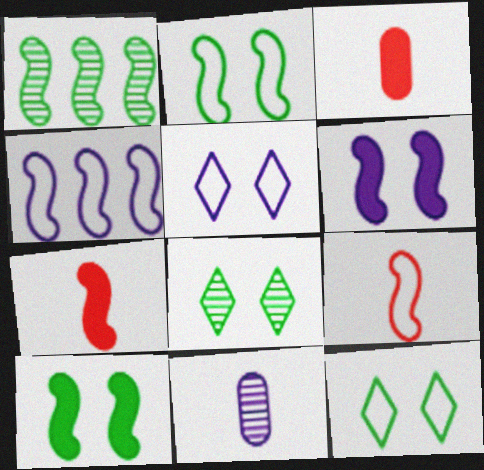[[1, 3, 5], 
[1, 6, 9], 
[2, 4, 9], 
[3, 4, 8]]